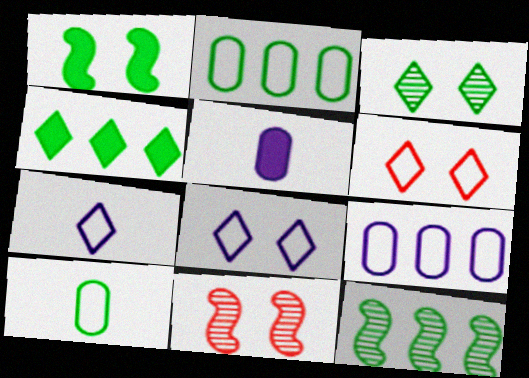[[2, 4, 12], 
[5, 6, 12]]